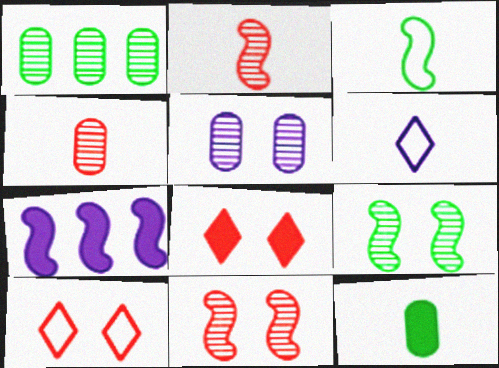[[1, 4, 5], 
[2, 6, 12], 
[3, 7, 11], 
[5, 6, 7], 
[7, 8, 12]]